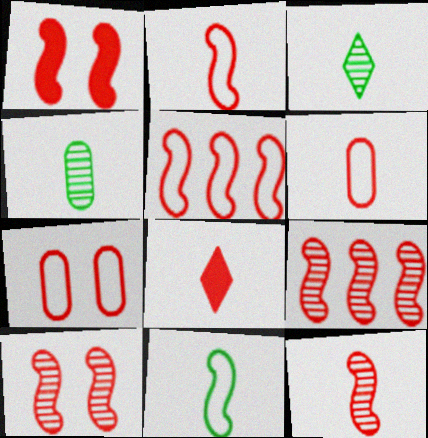[[1, 2, 9], 
[1, 5, 12], 
[6, 8, 12], 
[7, 8, 9], 
[9, 10, 12]]